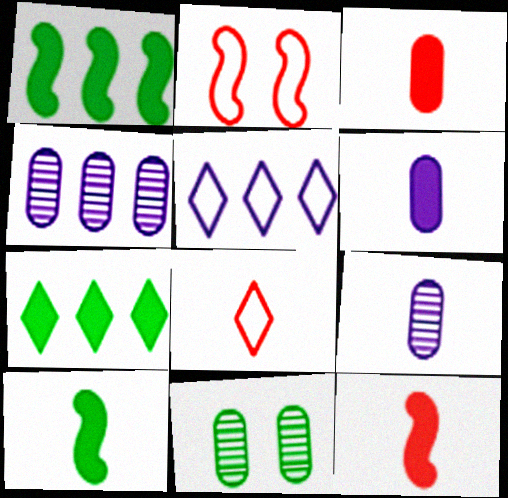[[2, 7, 9], 
[5, 11, 12], 
[8, 9, 10]]